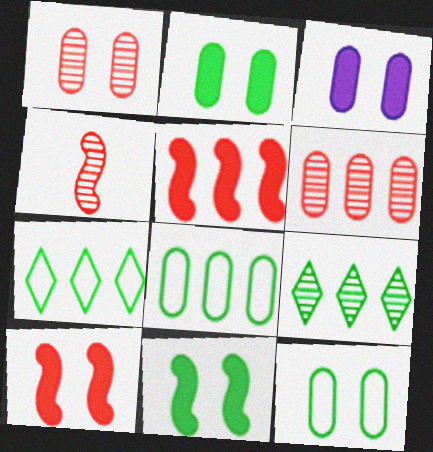[[1, 3, 12], 
[3, 4, 7]]